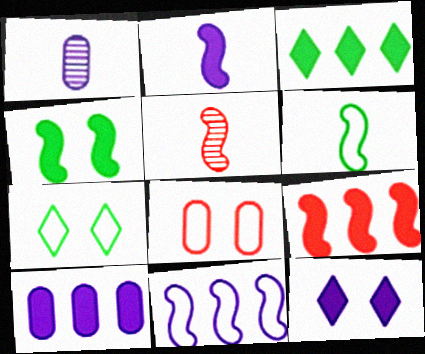[[1, 7, 9], 
[1, 11, 12], 
[2, 4, 9], 
[2, 5, 6], 
[2, 10, 12], 
[3, 9, 10], 
[4, 5, 11], 
[5, 7, 10]]